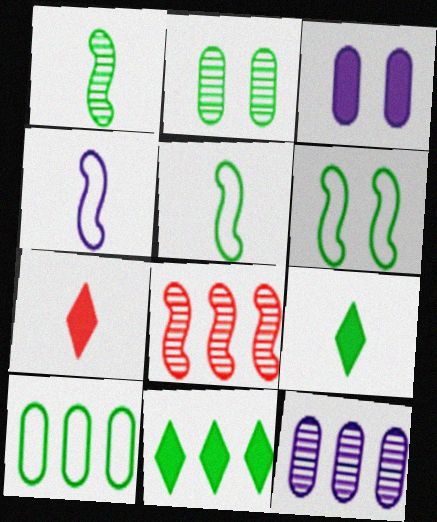[[2, 5, 11], 
[6, 7, 12]]